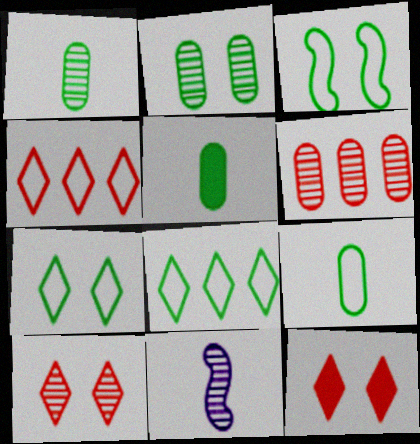[[1, 5, 9], 
[3, 8, 9]]